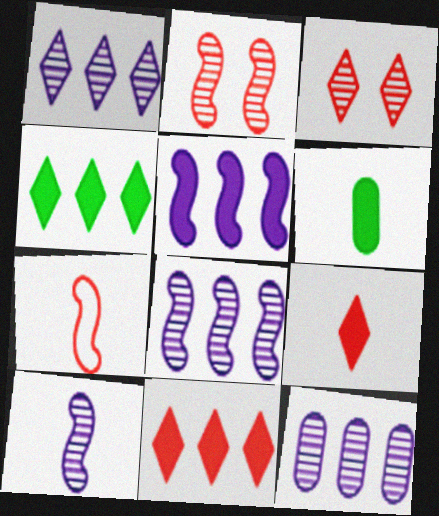[[1, 8, 12]]